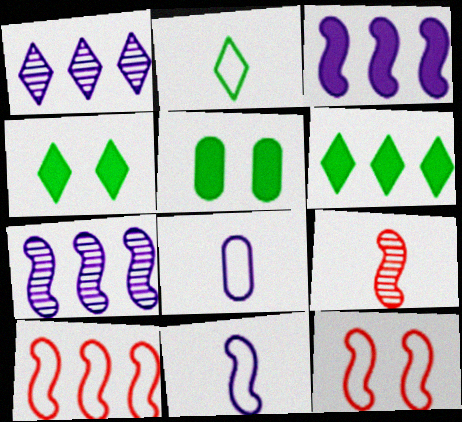[]